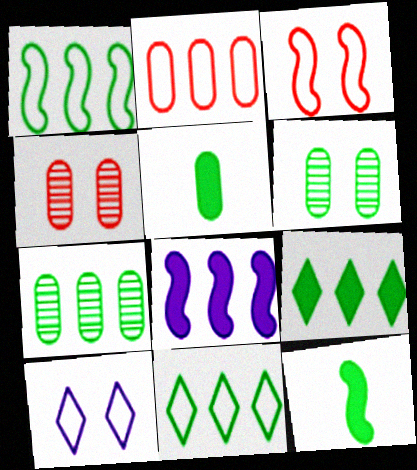[[1, 7, 9], 
[6, 11, 12]]